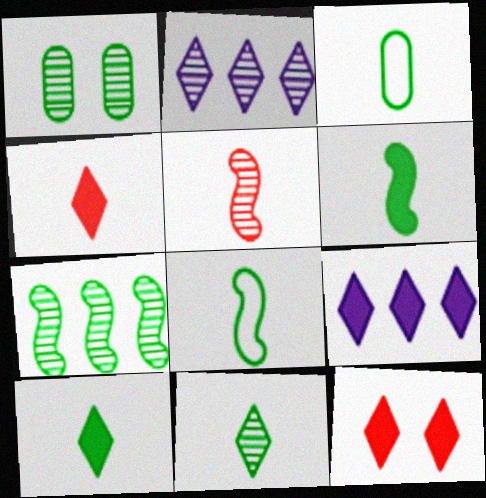[[1, 2, 5], 
[1, 7, 11], 
[3, 6, 11], 
[9, 10, 12]]